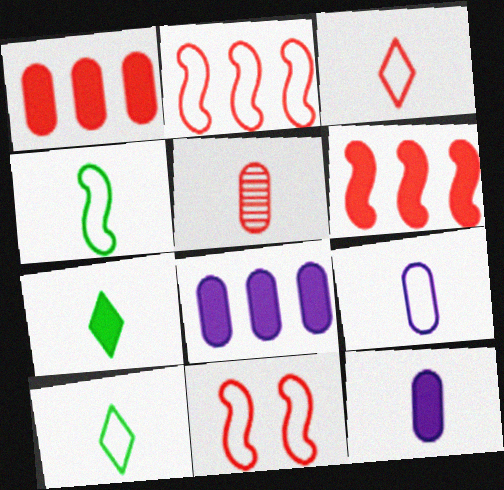[[3, 4, 9]]